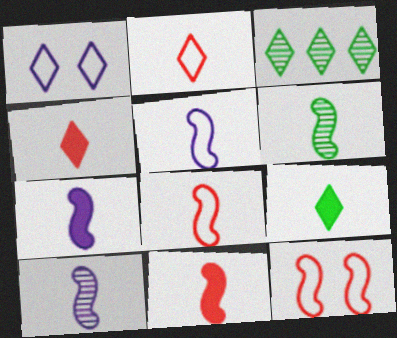[[1, 3, 4], 
[5, 6, 11], 
[5, 7, 10], 
[6, 7, 8]]